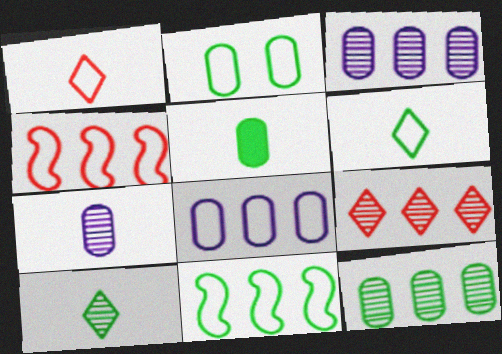[[2, 5, 12], 
[2, 6, 11]]